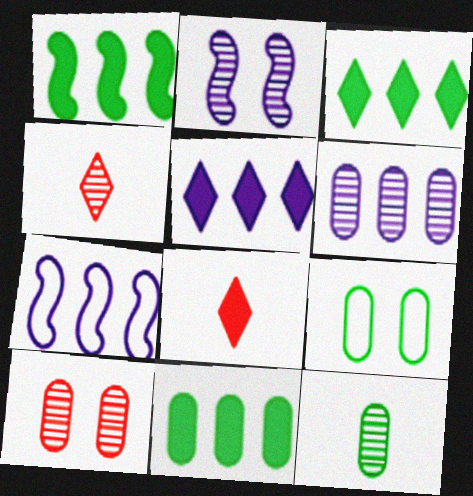[[1, 3, 11], 
[5, 6, 7], 
[6, 10, 12], 
[9, 11, 12]]